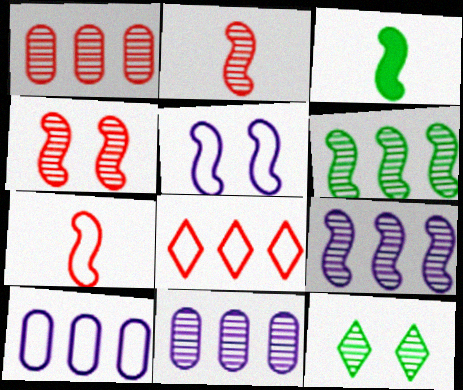[[2, 11, 12]]